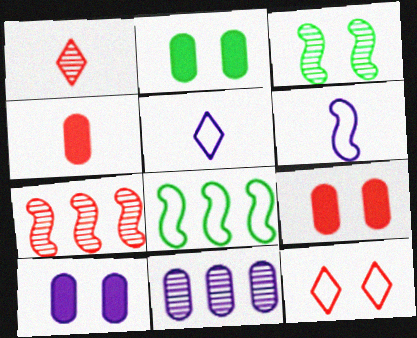[[1, 3, 11], 
[1, 8, 10], 
[2, 5, 7], 
[2, 9, 10], 
[3, 10, 12], 
[4, 7, 12]]